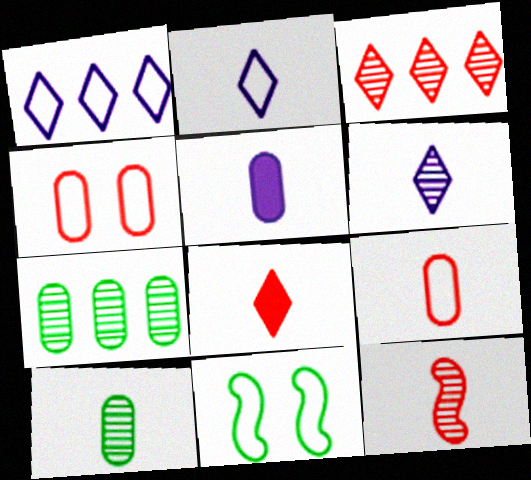[[1, 9, 11], 
[3, 5, 11], 
[4, 5, 7], 
[5, 9, 10], 
[6, 10, 12], 
[8, 9, 12]]